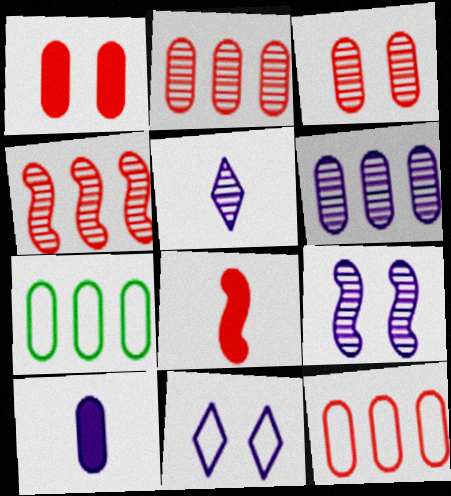[[3, 7, 10], 
[5, 6, 9]]